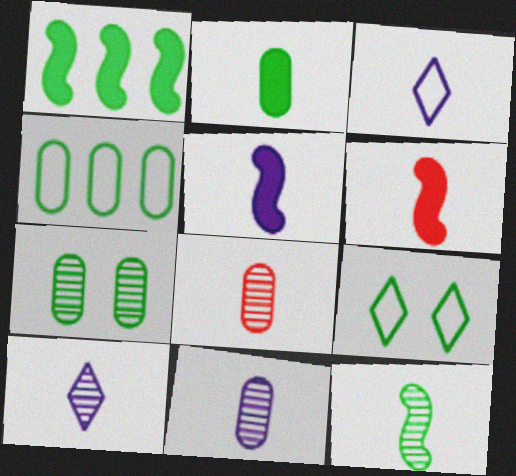[[2, 4, 7], 
[3, 5, 11], 
[8, 10, 12]]